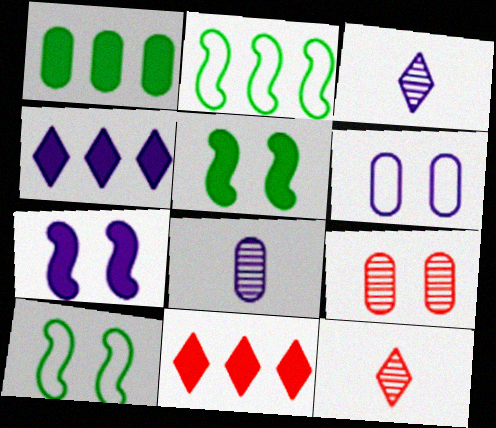[[8, 10, 11]]